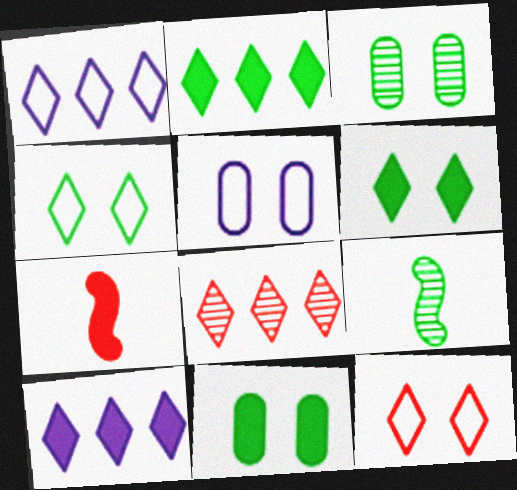[[1, 2, 8], 
[1, 3, 7], 
[7, 10, 11]]